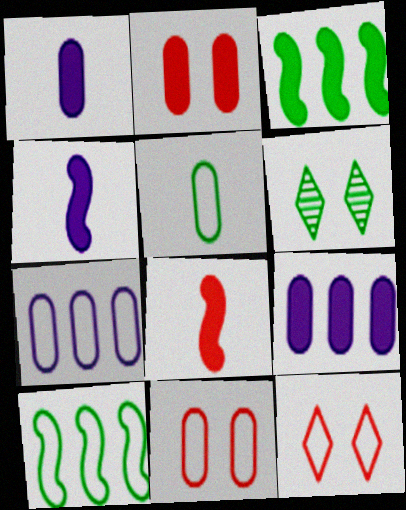[[3, 5, 6], 
[5, 7, 11], 
[6, 7, 8]]